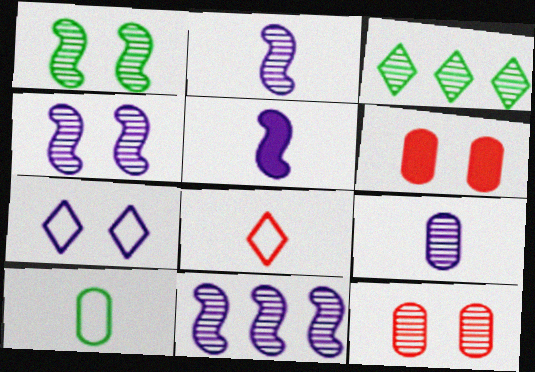[[1, 6, 7], 
[2, 3, 12], 
[2, 4, 11]]